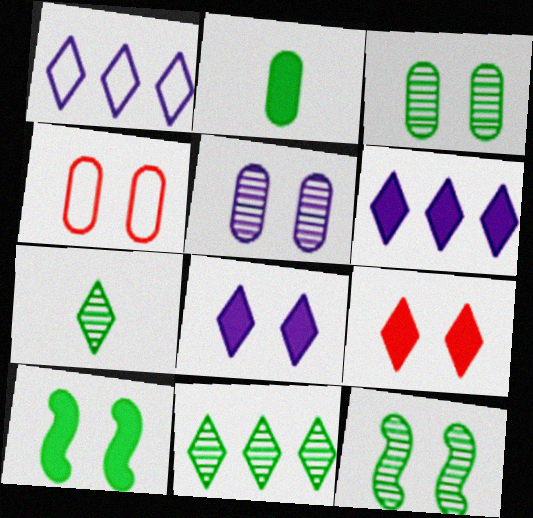[[1, 7, 9], 
[4, 8, 12]]